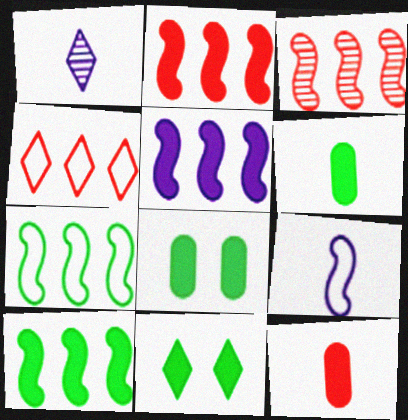[[1, 4, 11], 
[2, 5, 10], 
[3, 5, 7], 
[5, 11, 12], 
[6, 10, 11]]